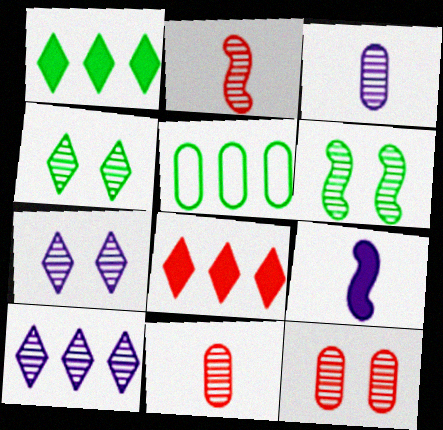[[6, 7, 12], 
[6, 10, 11]]